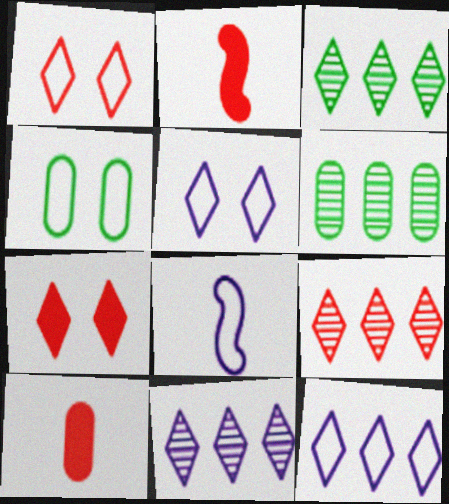[[2, 4, 11], 
[2, 5, 6], 
[3, 9, 11], 
[6, 7, 8]]